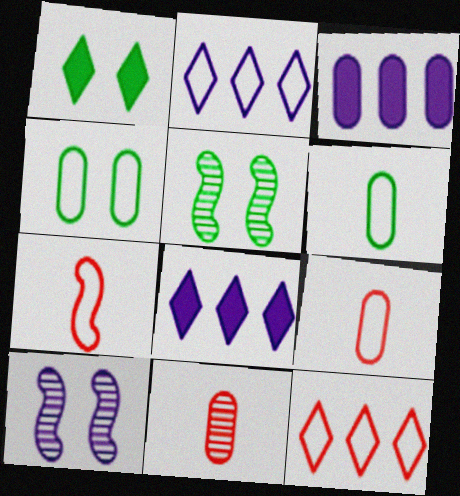[[1, 4, 5], 
[2, 4, 7], 
[3, 4, 11], 
[5, 8, 9]]